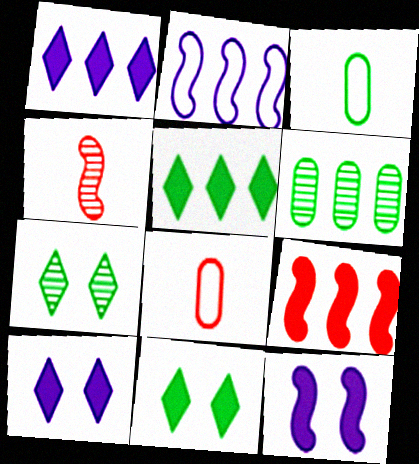[]